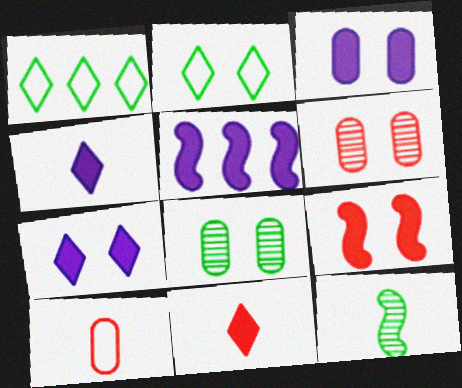[[3, 4, 5], 
[4, 10, 12]]